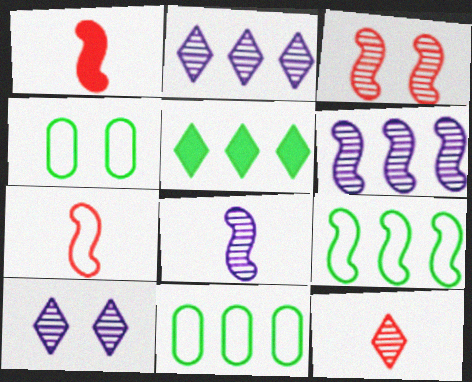[[1, 2, 4], 
[1, 10, 11]]